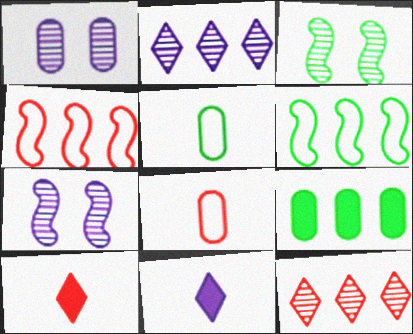[[1, 6, 10], 
[1, 8, 9], 
[2, 4, 9]]